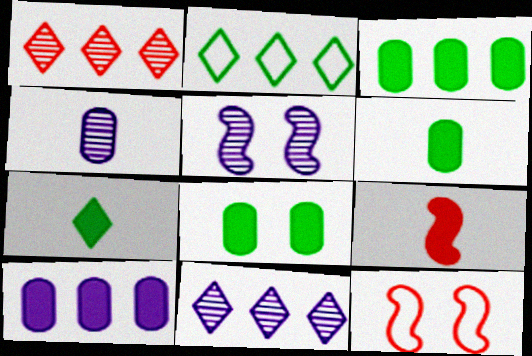[[3, 6, 8], 
[4, 5, 11], 
[6, 11, 12]]